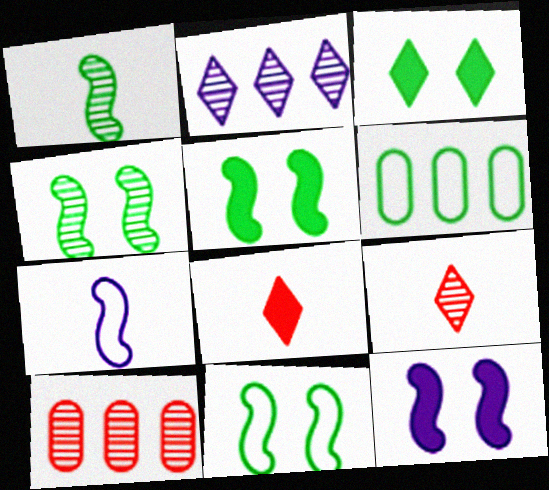[[1, 3, 6], 
[3, 7, 10], 
[4, 5, 11], 
[6, 9, 12]]